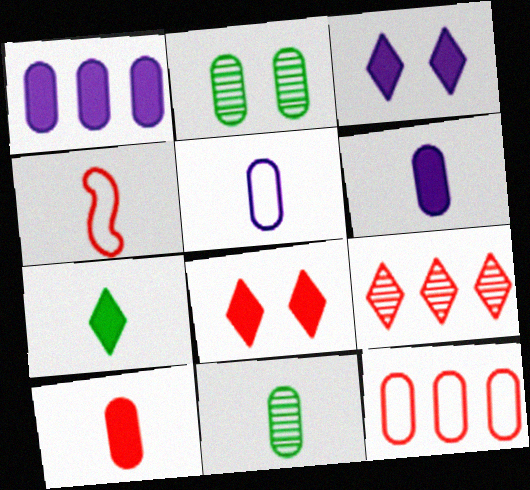[[2, 6, 12], 
[5, 10, 11]]